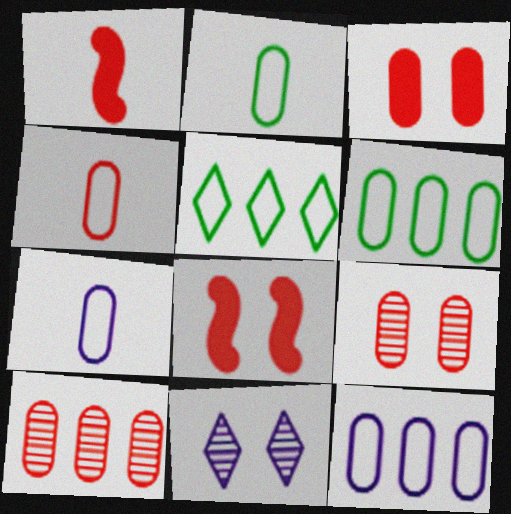[[1, 6, 11], 
[2, 4, 7], 
[3, 4, 10]]